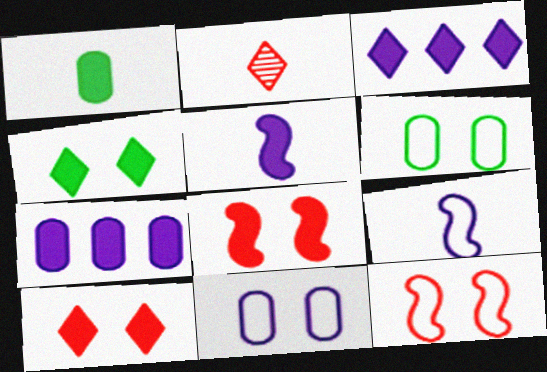[[1, 2, 9], 
[1, 3, 8]]